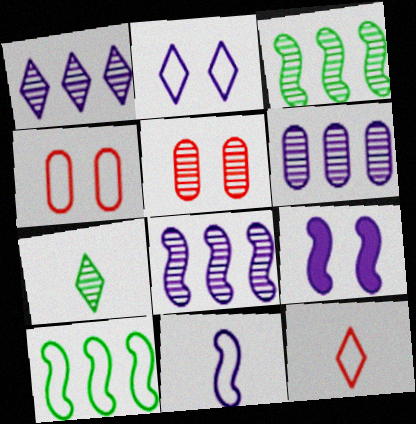[[1, 6, 8], 
[5, 7, 8], 
[8, 9, 11]]